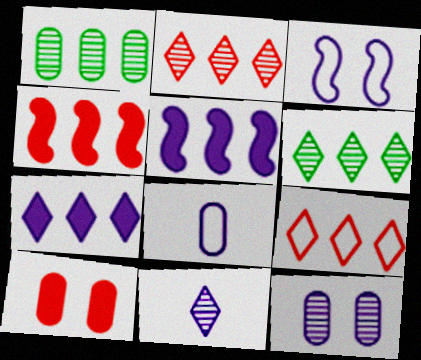[[1, 5, 9], 
[1, 8, 10], 
[6, 7, 9]]